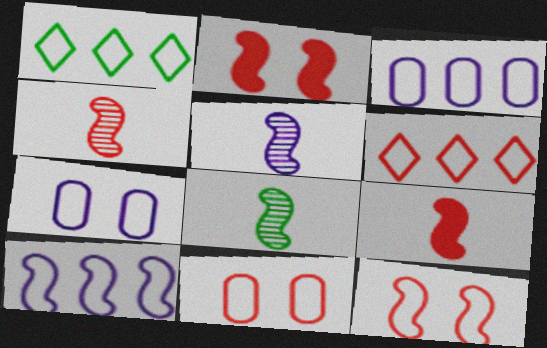[[2, 8, 10], 
[4, 5, 8]]